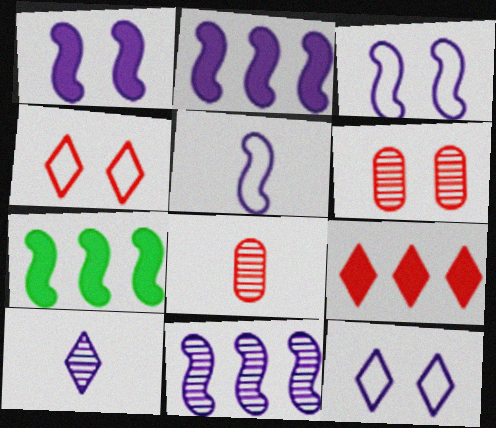[[1, 5, 11], 
[7, 8, 12]]